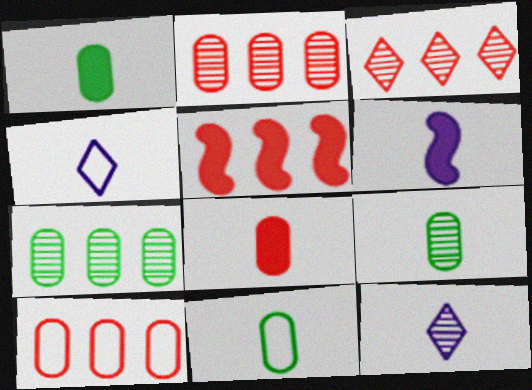[[1, 9, 11], 
[3, 5, 10]]